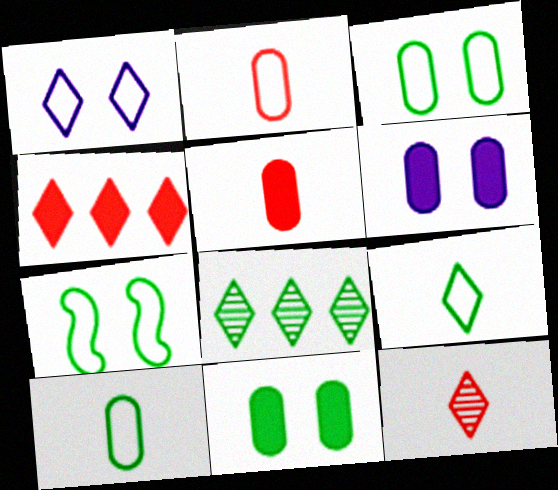[]